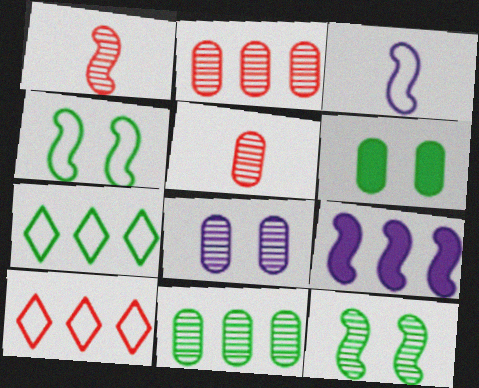[[1, 4, 9], 
[2, 7, 9], 
[5, 8, 11], 
[9, 10, 11]]